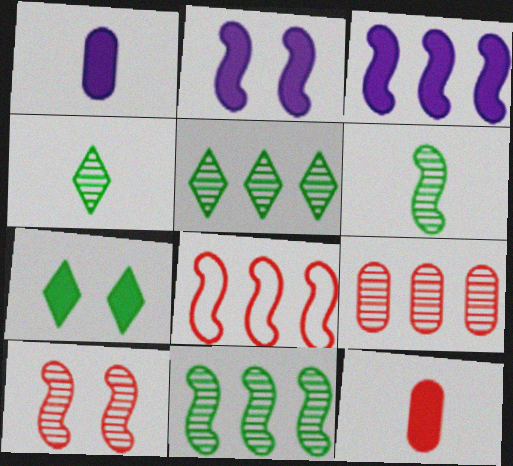[[2, 6, 8], 
[3, 7, 12], 
[3, 8, 11]]